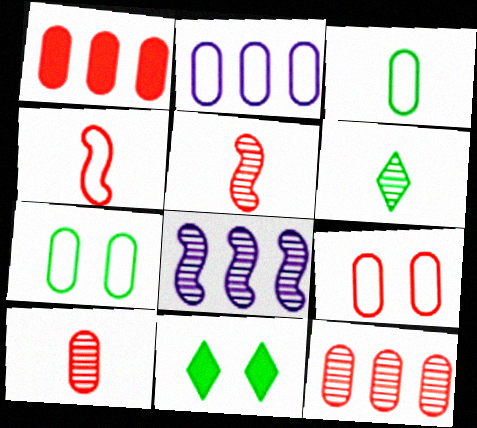[[1, 9, 10], 
[2, 3, 9], 
[2, 5, 11]]